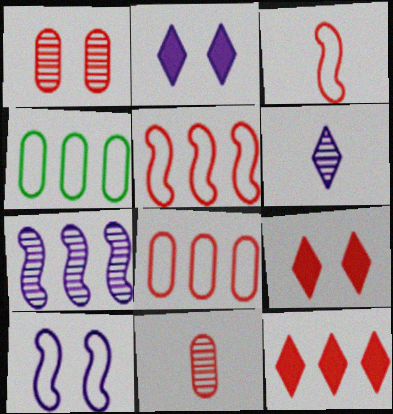[[1, 3, 12], 
[4, 7, 12], 
[5, 9, 11]]